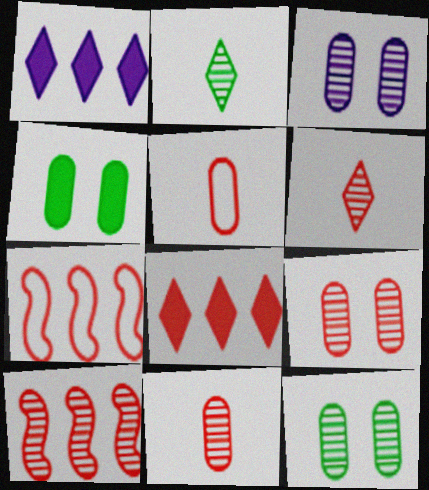[[2, 3, 10], 
[3, 9, 12], 
[6, 9, 10]]